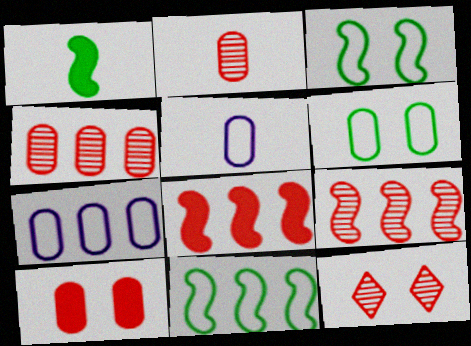[[1, 7, 12], 
[2, 9, 12]]